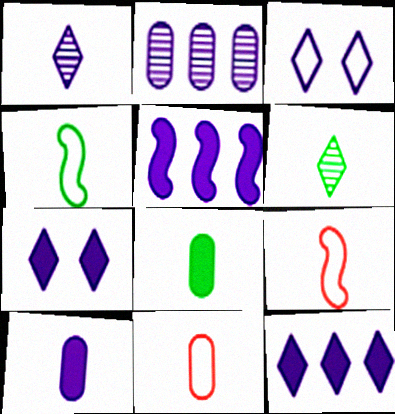[[1, 3, 12], 
[1, 8, 9], 
[4, 6, 8], 
[5, 7, 10], 
[6, 9, 10]]